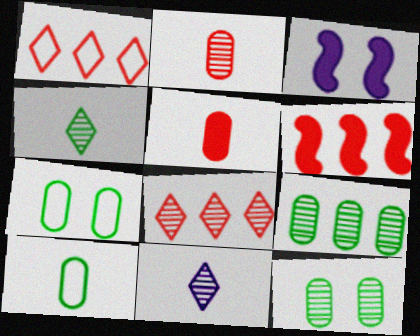[[3, 8, 10], 
[6, 7, 11]]